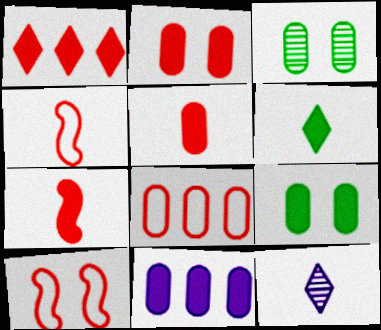[[1, 2, 7], 
[5, 9, 11]]